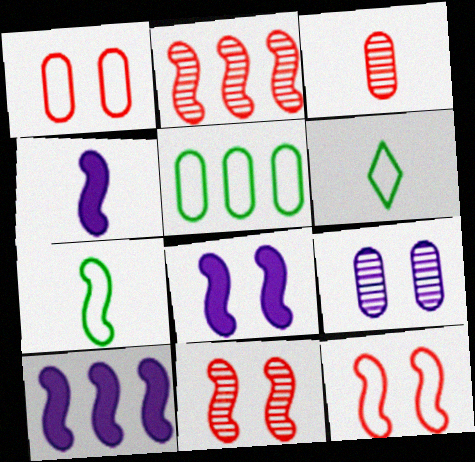[[2, 7, 8], 
[3, 4, 6], 
[4, 8, 10], 
[7, 10, 11]]